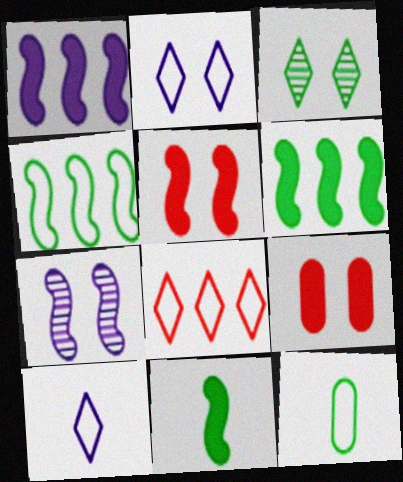[[1, 5, 11], 
[3, 6, 12]]